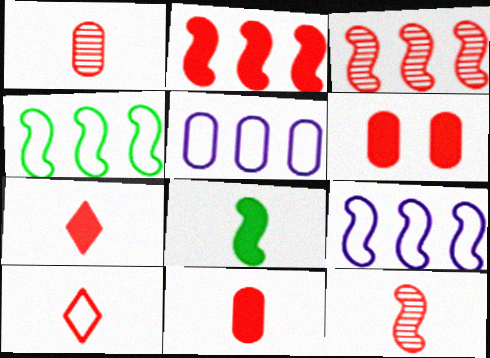[[2, 6, 7], 
[3, 6, 10], 
[10, 11, 12]]